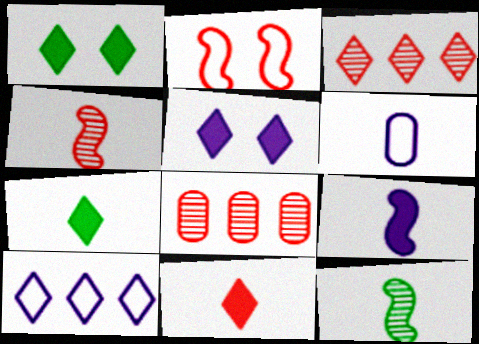[[2, 8, 11], 
[4, 6, 7], 
[6, 11, 12]]